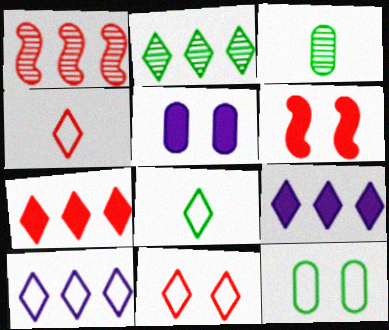[[1, 5, 8], 
[2, 7, 10], 
[3, 6, 10], 
[8, 10, 11]]